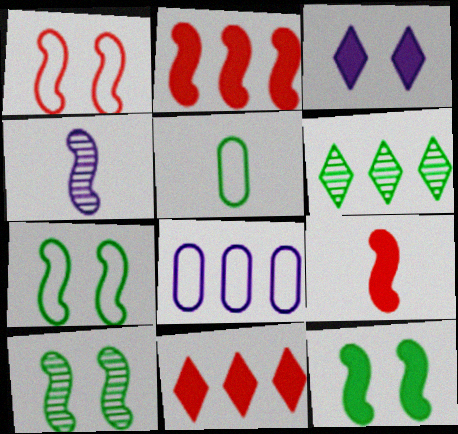[[2, 4, 7], 
[2, 6, 8], 
[3, 4, 8], 
[5, 6, 12], 
[7, 10, 12]]